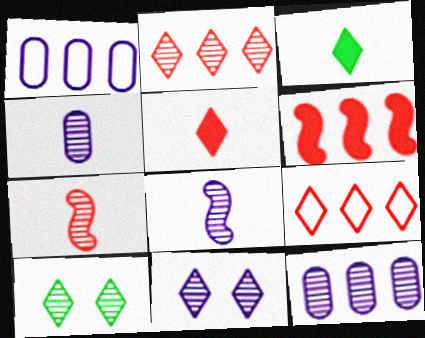[[3, 9, 11], 
[7, 10, 12], 
[8, 11, 12]]